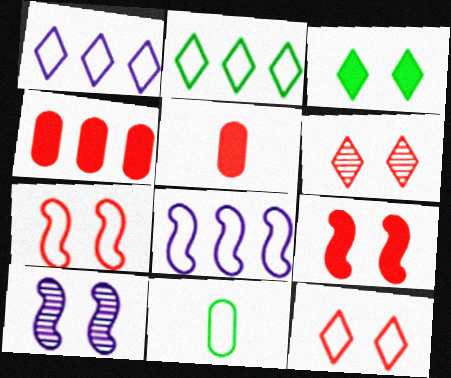[[1, 7, 11], 
[2, 5, 10], 
[8, 11, 12]]